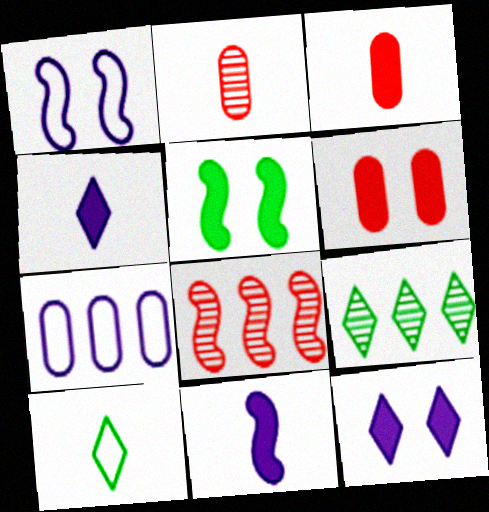[[1, 3, 9], 
[2, 10, 11], 
[5, 6, 12]]